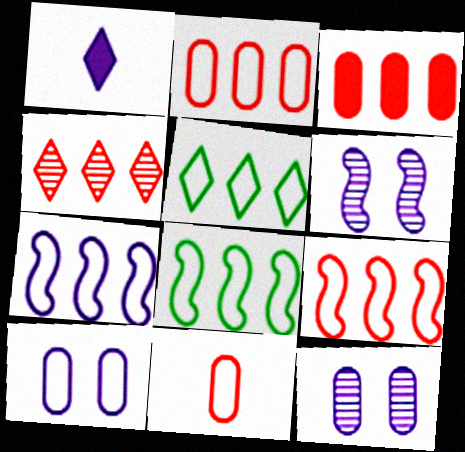[[1, 7, 12], 
[2, 5, 7], 
[3, 4, 9], 
[7, 8, 9]]